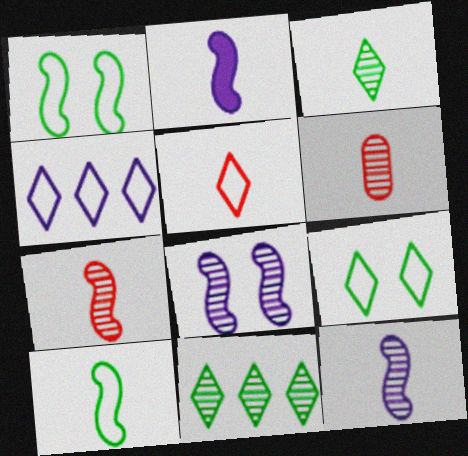[[2, 7, 10], 
[3, 6, 12], 
[4, 5, 9], 
[6, 8, 11]]